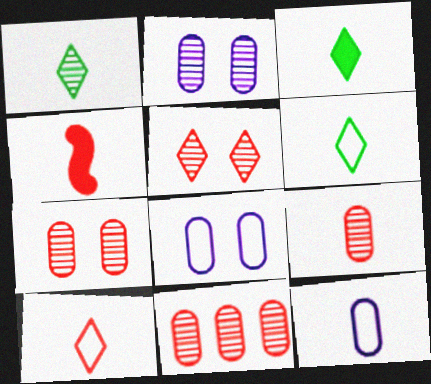[[1, 3, 6], 
[1, 4, 12], 
[4, 9, 10], 
[7, 9, 11]]